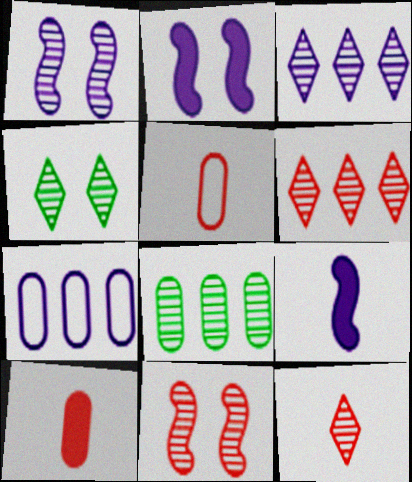[[1, 8, 12], 
[3, 4, 12]]